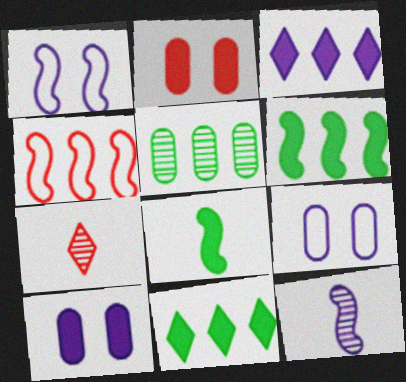[[2, 3, 8], 
[2, 4, 7], 
[3, 4, 5], 
[3, 9, 12], 
[6, 7, 9]]